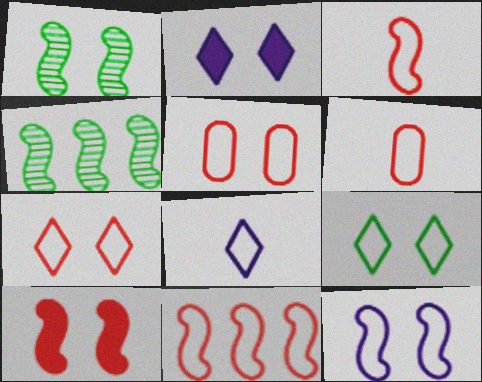[[1, 2, 5], 
[1, 10, 12], 
[2, 4, 6], 
[5, 9, 12], 
[6, 7, 11]]